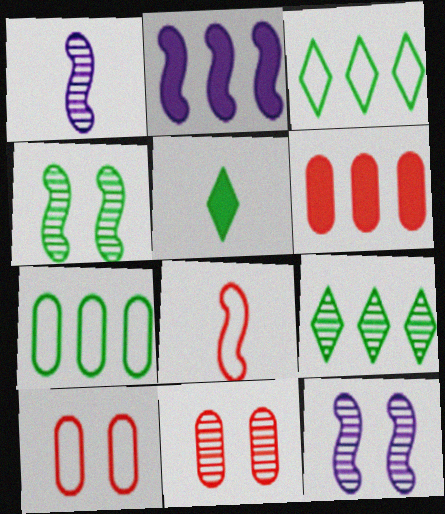[[1, 9, 11], 
[2, 4, 8], 
[4, 5, 7]]